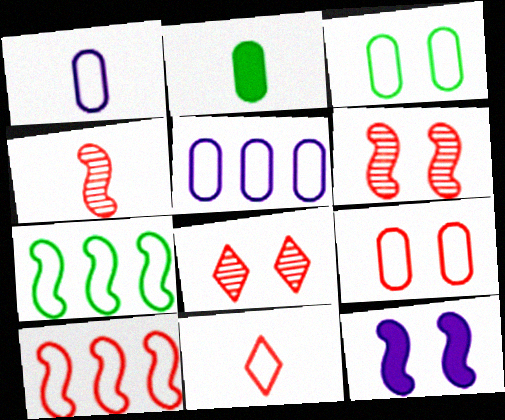[[3, 8, 12], 
[4, 7, 12], 
[9, 10, 11]]